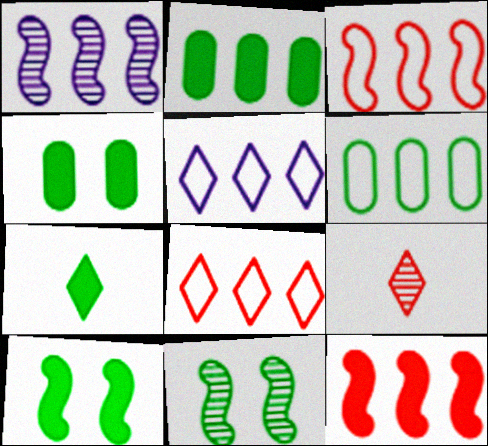[[1, 2, 8], 
[2, 7, 10], 
[3, 5, 6], 
[6, 7, 11]]